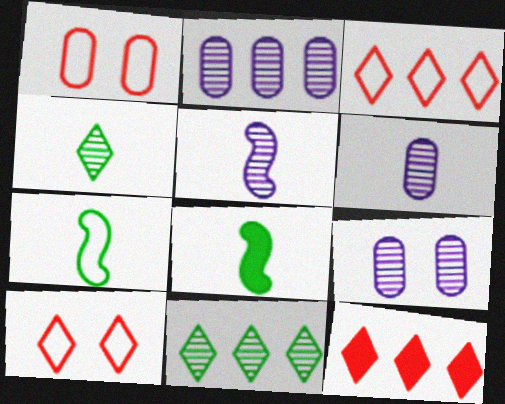[[2, 6, 9], 
[2, 8, 10], 
[3, 8, 9], 
[7, 9, 12]]